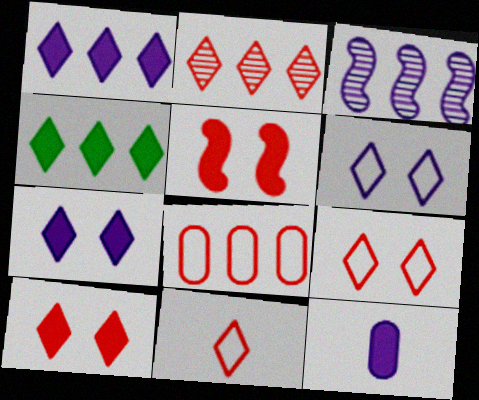[[2, 10, 11], 
[3, 4, 8], 
[3, 6, 12], 
[4, 5, 12]]